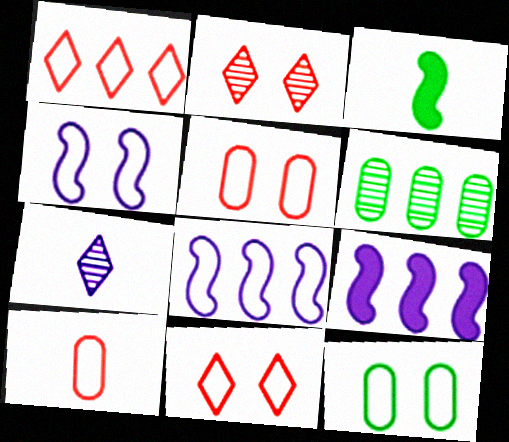[[1, 6, 9], 
[3, 7, 10], 
[4, 11, 12]]